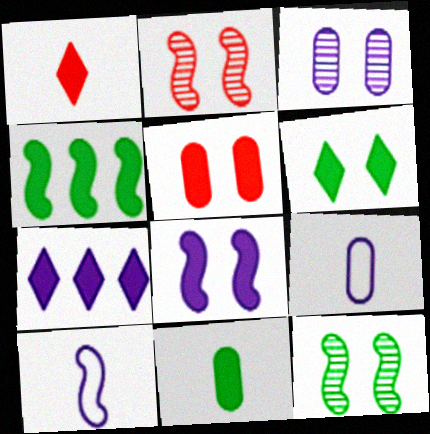[[1, 6, 7], 
[2, 4, 10], 
[3, 7, 10], 
[4, 6, 11], 
[5, 6, 8]]